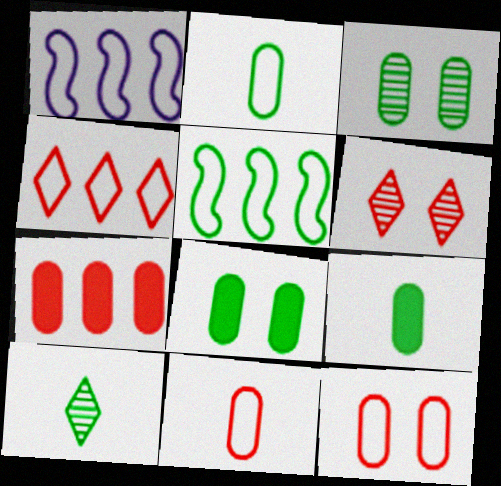[[1, 6, 9], 
[5, 8, 10]]